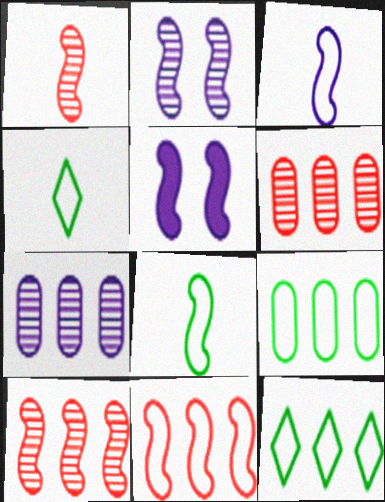[[4, 5, 6], 
[5, 8, 10]]